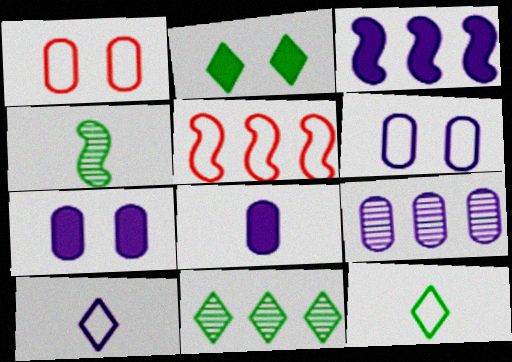[[2, 11, 12], 
[5, 6, 12], 
[6, 8, 9]]